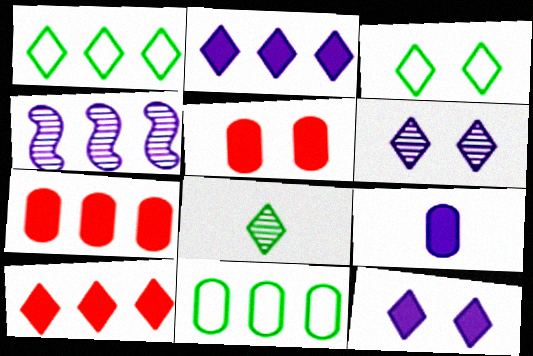[[1, 4, 7], 
[4, 10, 11]]